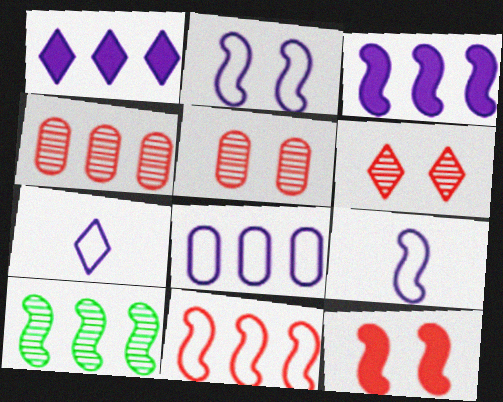[[2, 7, 8], 
[3, 10, 11], 
[9, 10, 12]]